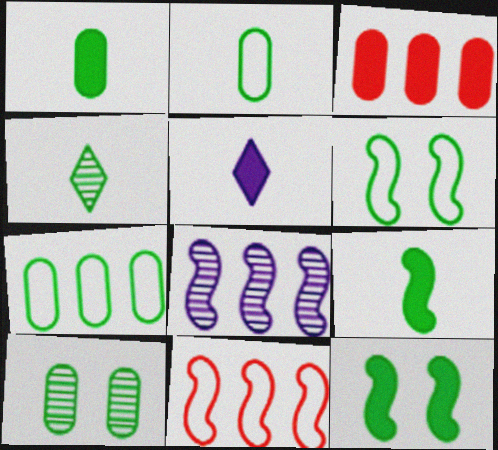[[1, 7, 10], 
[2, 4, 9], 
[3, 5, 12], 
[4, 7, 12], 
[5, 10, 11]]